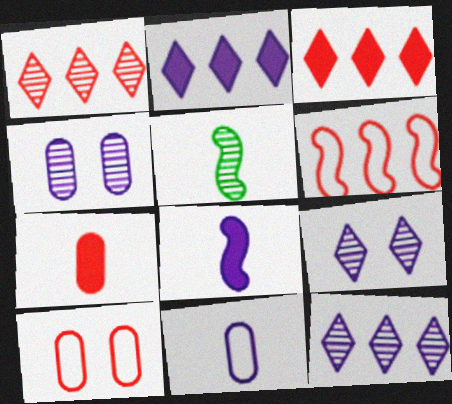[[1, 4, 5], 
[2, 5, 10]]